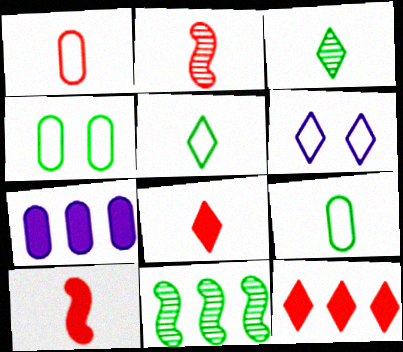[[1, 2, 8], 
[3, 6, 12]]